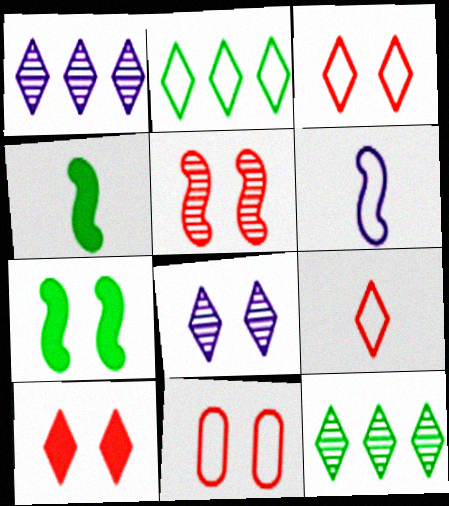[[1, 4, 11], 
[2, 6, 11], 
[5, 10, 11], 
[7, 8, 11]]